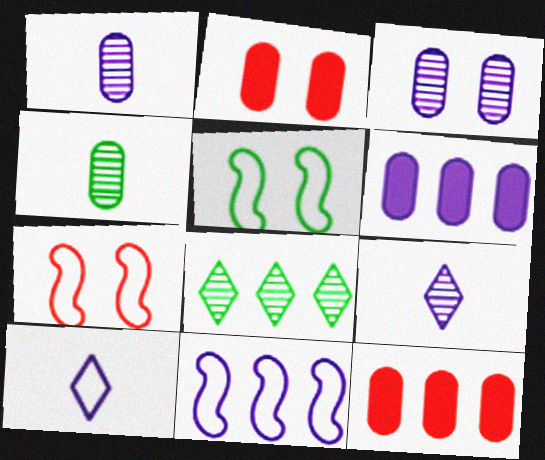[[5, 9, 12], 
[8, 11, 12]]